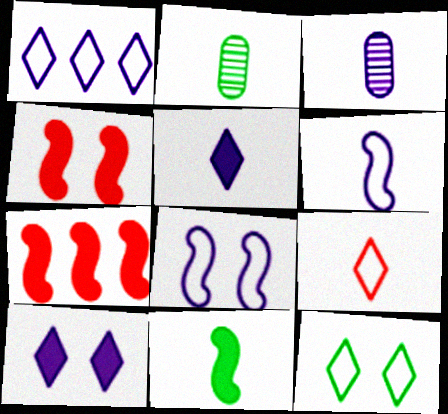[[1, 2, 4], 
[1, 9, 12], 
[3, 5, 6], 
[3, 7, 12], 
[3, 9, 11]]